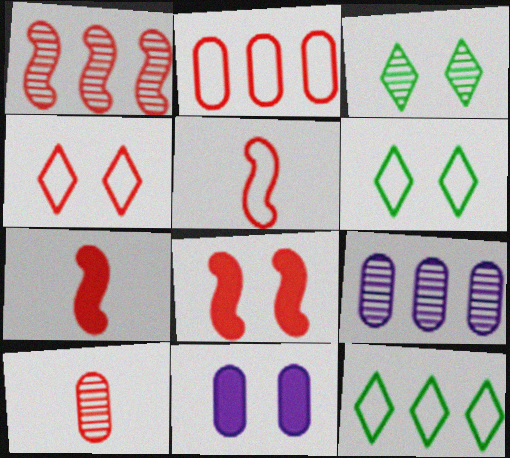[[1, 5, 8], 
[2, 4, 5], 
[6, 7, 9]]